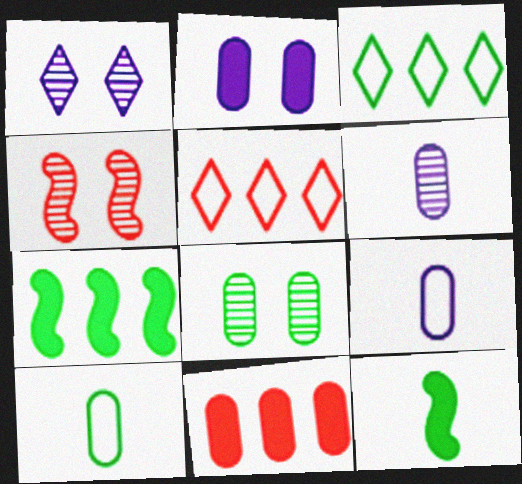[[1, 4, 8], 
[3, 8, 12], 
[8, 9, 11]]